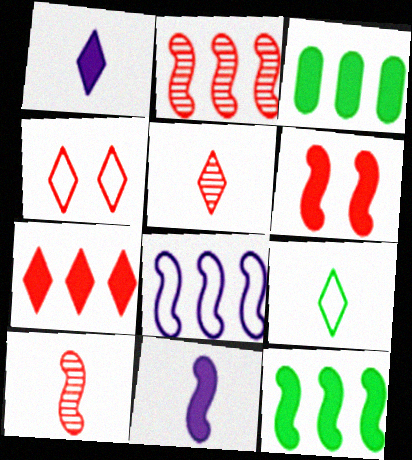[[1, 3, 6], 
[1, 5, 9], 
[2, 8, 12], 
[4, 5, 7], 
[6, 11, 12]]